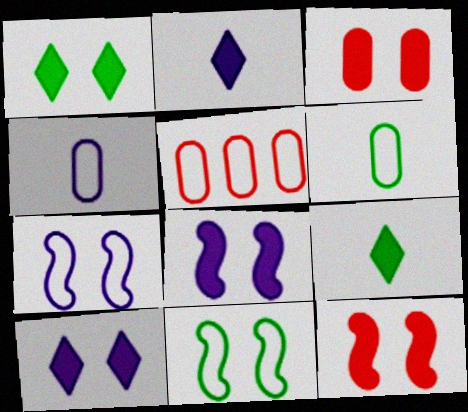[[1, 3, 8]]